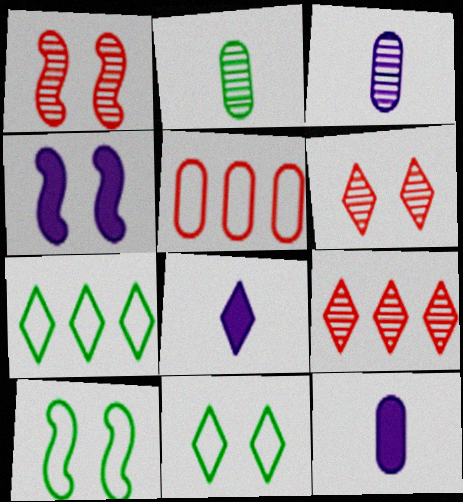[[1, 4, 10], 
[1, 7, 12], 
[6, 7, 8], 
[8, 9, 11], 
[9, 10, 12]]